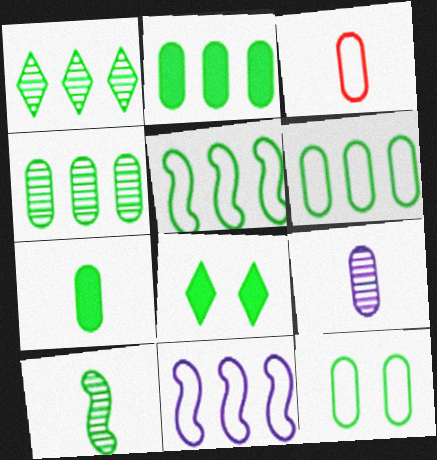[[1, 2, 5], 
[2, 4, 6], 
[3, 7, 9], 
[4, 7, 12], 
[6, 8, 10]]